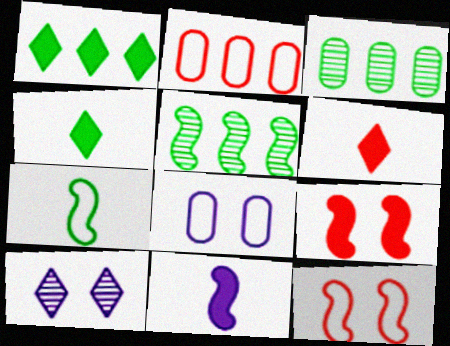[[5, 6, 8], 
[5, 11, 12]]